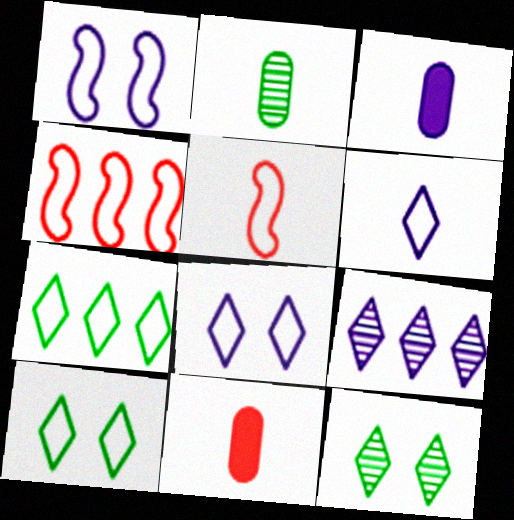[[1, 3, 9], 
[3, 4, 12]]